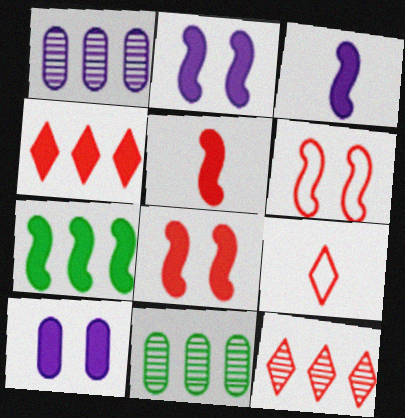[[2, 5, 7], 
[2, 9, 11], 
[3, 7, 8]]